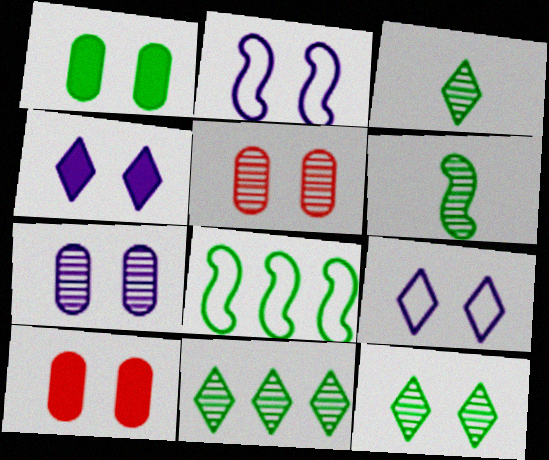[[1, 3, 8], 
[2, 4, 7], 
[2, 10, 12], 
[3, 11, 12]]